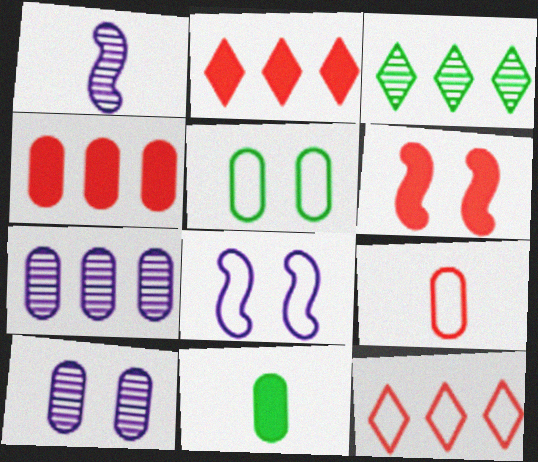[[1, 2, 5]]